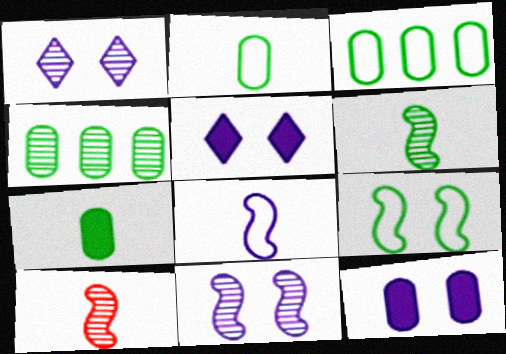[[1, 4, 10], 
[3, 5, 10]]